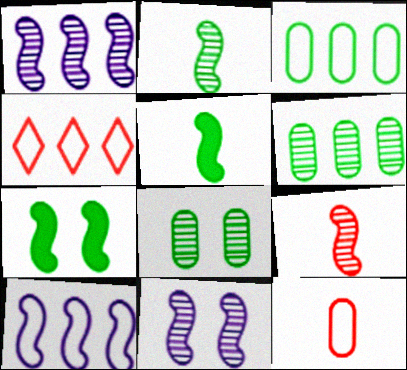[[3, 4, 10], 
[7, 9, 10]]